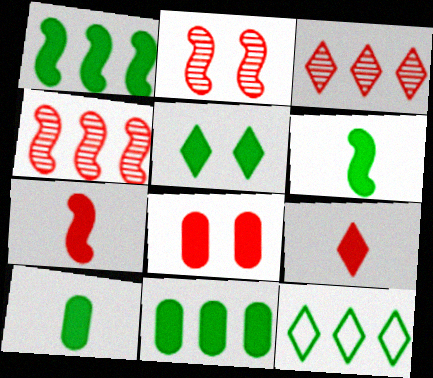[[1, 5, 10], 
[5, 6, 11]]